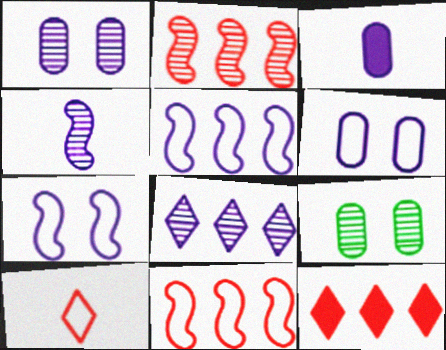[[1, 4, 8], 
[3, 7, 8]]